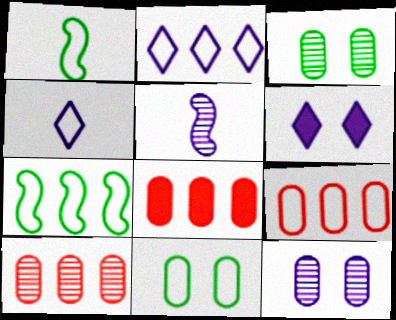[[1, 6, 10], 
[2, 7, 9], 
[8, 9, 10]]